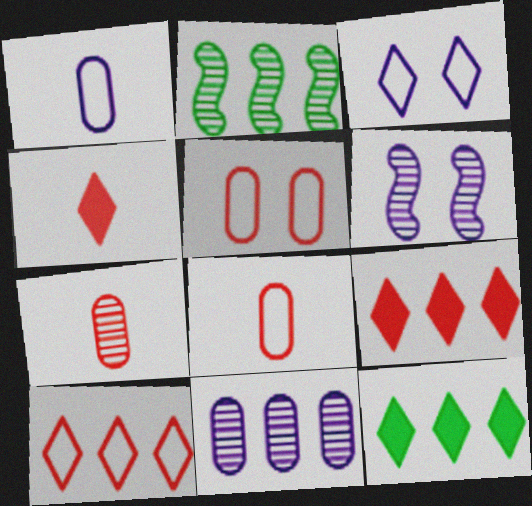[[6, 8, 12]]